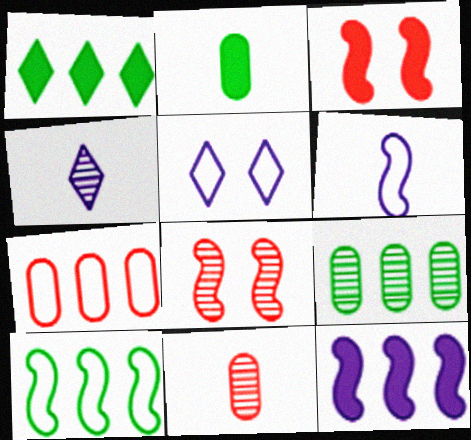[[1, 9, 10], 
[4, 8, 9]]